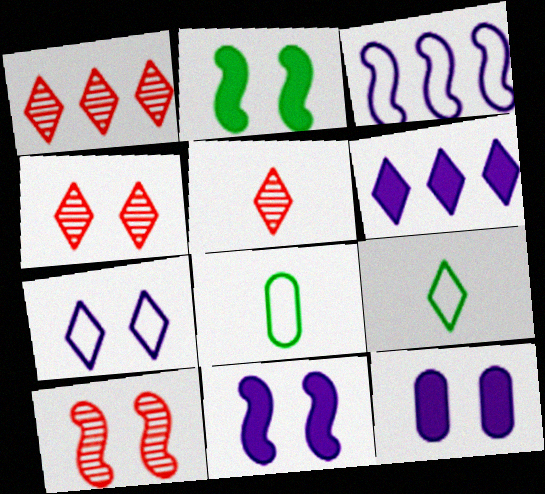[[1, 4, 5], 
[1, 8, 11], 
[4, 6, 9], 
[6, 8, 10]]